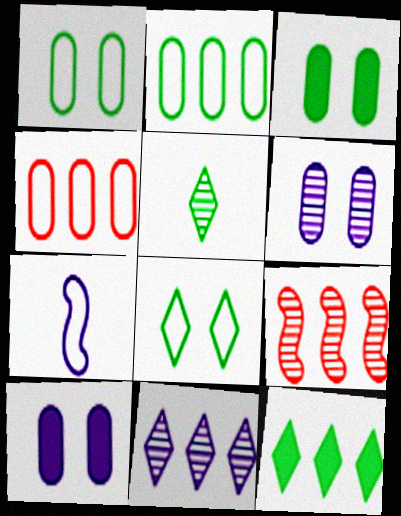[[4, 7, 8], 
[5, 6, 9], 
[5, 8, 12], 
[7, 10, 11]]